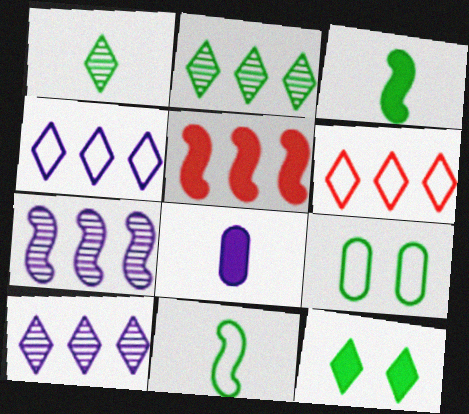[[2, 3, 9], 
[5, 8, 12]]